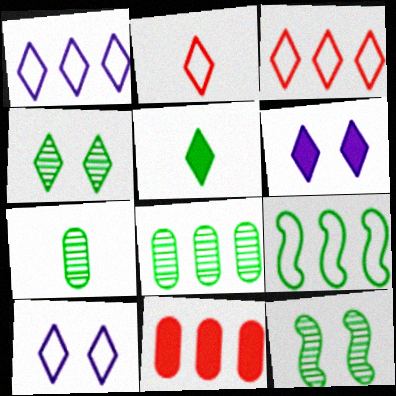[]